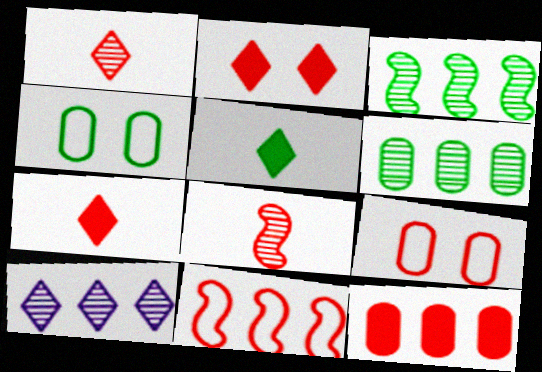[[3, 4, 5]]